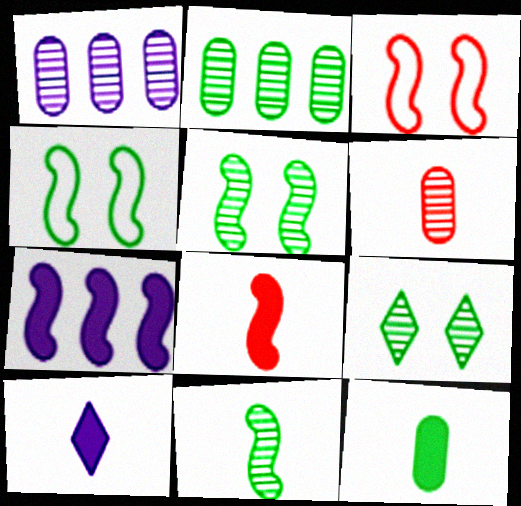[[2, 3, 10], 
[2, 9, 11], 
[3, 7, 11], 
[8, 10, 12]]